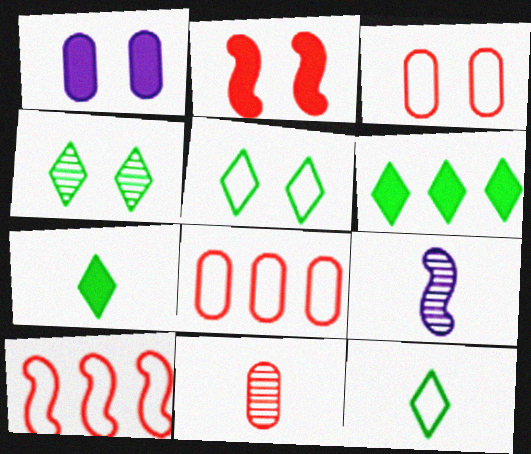[[3, 6, 9], 
[4, 6, 12]]